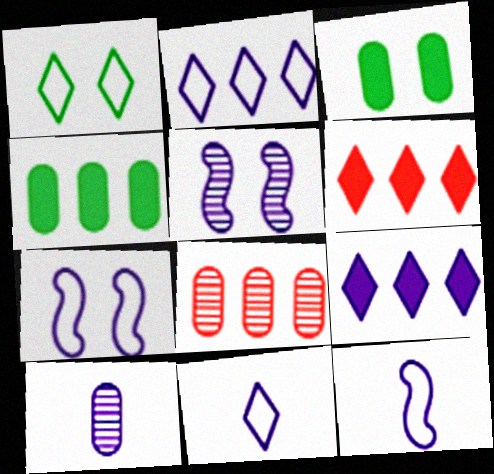[[7, 9, 10]]